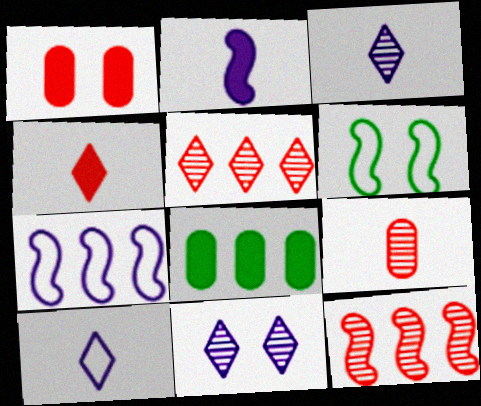[[1, 6, 11], 
[2, 6, 12], 
[5, 7, 8]]